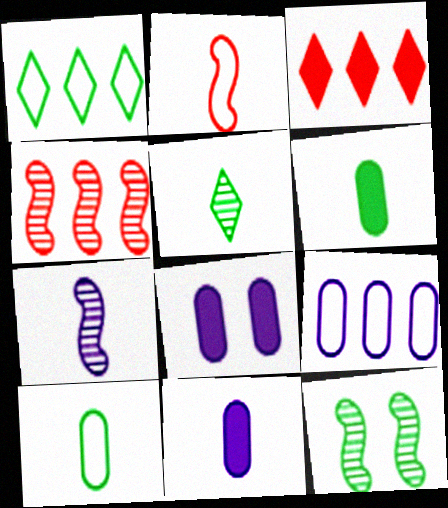[[1, 6, 12], 
[2, 5, 11], 
[4, 7, 12]]